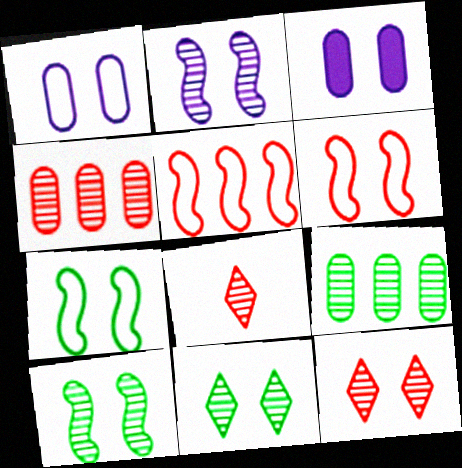[[2, 8, 9], 
[3, 6, 11], 
[3, 7, 12]]